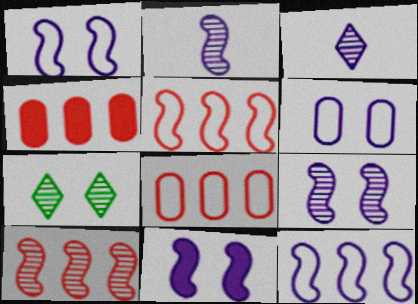[[1, 9, 11], 
[2, 11, 12]]